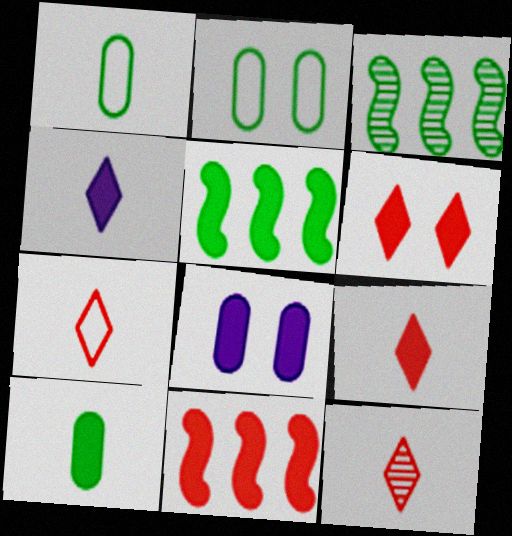[[3, 7, 8], 
[5, 8, 9], 
[7, 9, 12]]